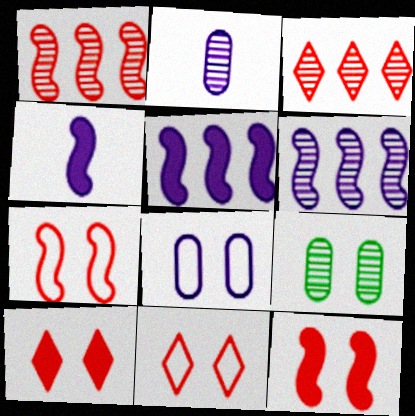[]